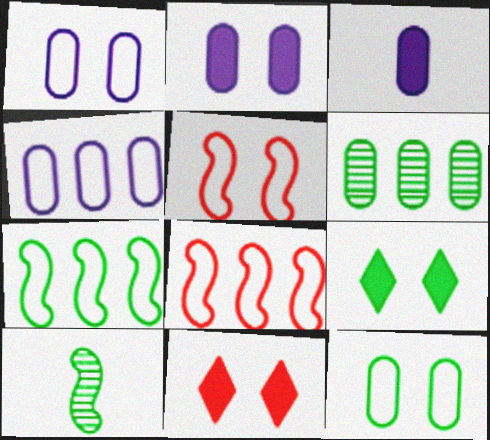[[4, 10, 11]]